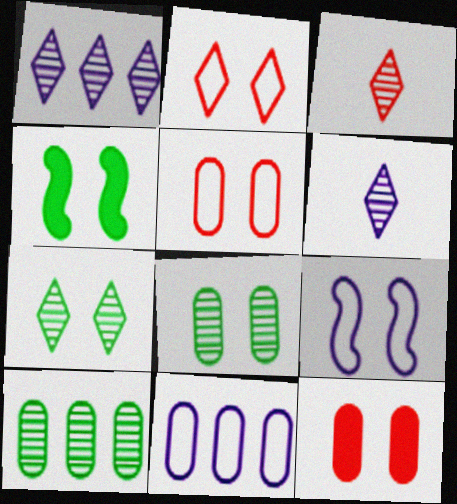[[1, 3, 7], 
[3, 4, 11], 
[7, 9, 12]]